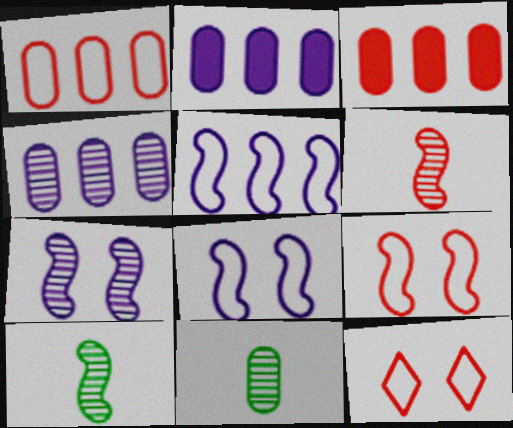[[2, 10, 12], 
[3, 6, 12]]